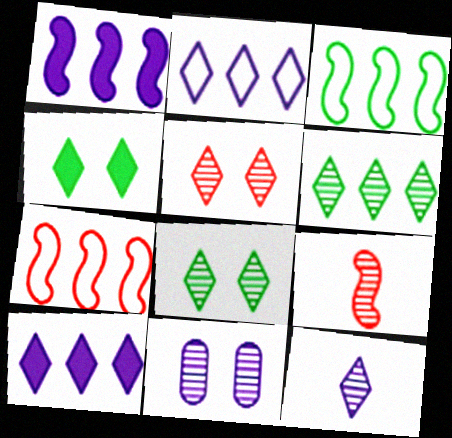[[5, 6, 12], 
[6, 9, 11]]